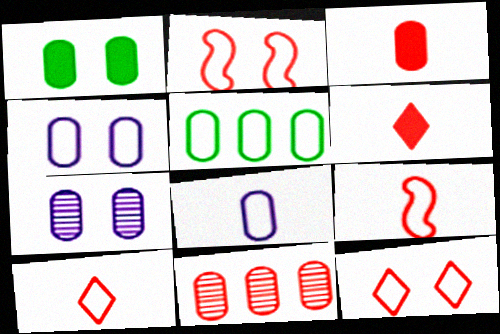[[1, 8, 11], 
[2, 6, 11], 
[3, 5, 7]]